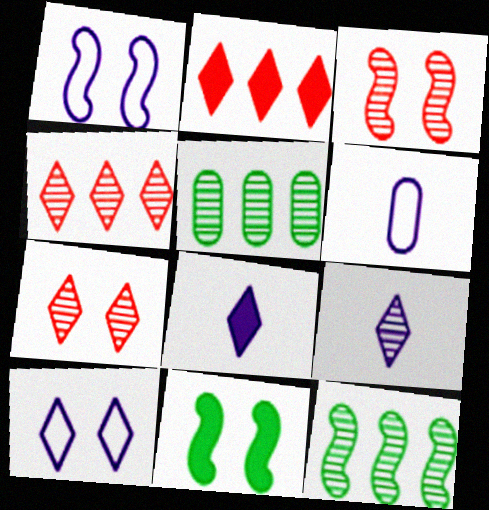[[1, 3, 11], 
[3, 5, 9], 
[4, 6, 11]]